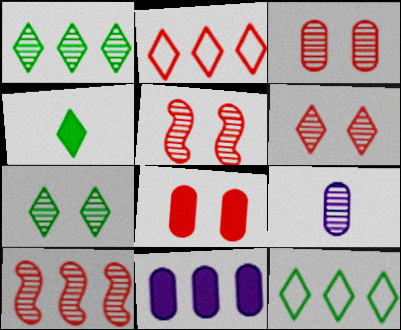[[1, 5, 9], 
[3, 5, 6], 
[4, 7, 12], 
[7, 9, 10], 
[10, 11, 12]]